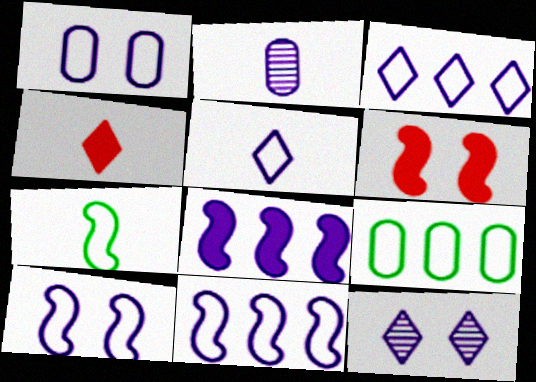[[1, 5, 11], 
[2, 4, 7]]